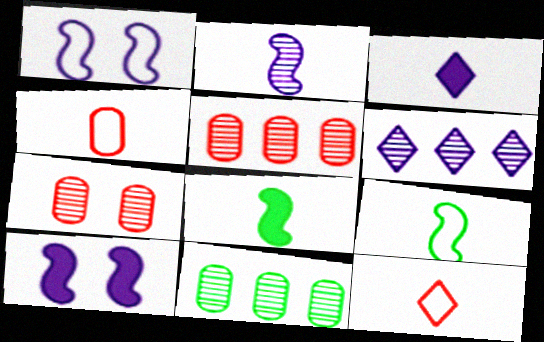[[10, 11, 12]]